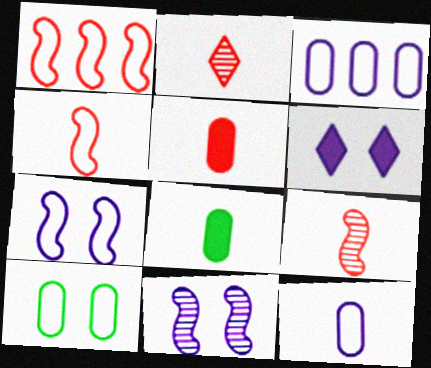[[2, 4, 5]]